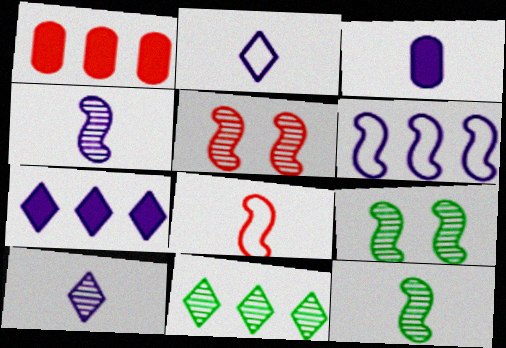[[1, 2, 9], 
[1, 6, 11], 
[2, 3, 4]]